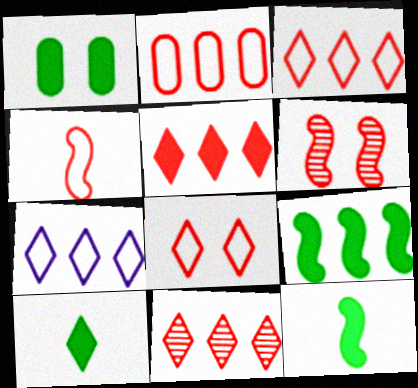[[1, 9, 10], 
[2, 4, 8], 
[3, 5, 11]]